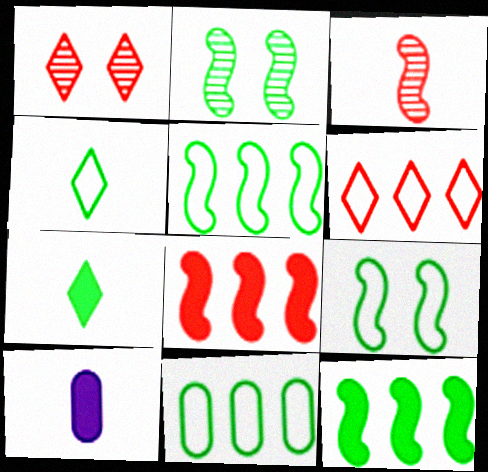[[1, 5, 10], 
[2, 6, 10], 
[2, 7, 11], 
[3, 4, 10], 
[4, 9, 11]]